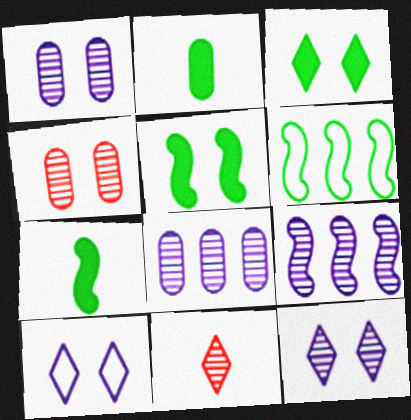[[4, 5, 10]]